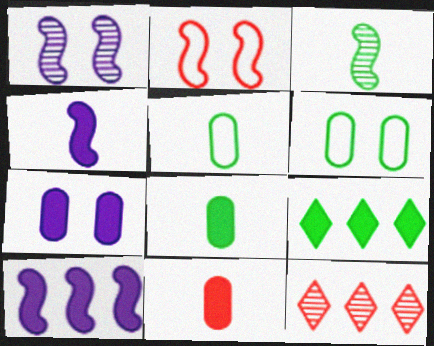[[2, 3, 10], 
[2, 11, 12], 
[3, 6, 9], 
[4, 6, 12]]